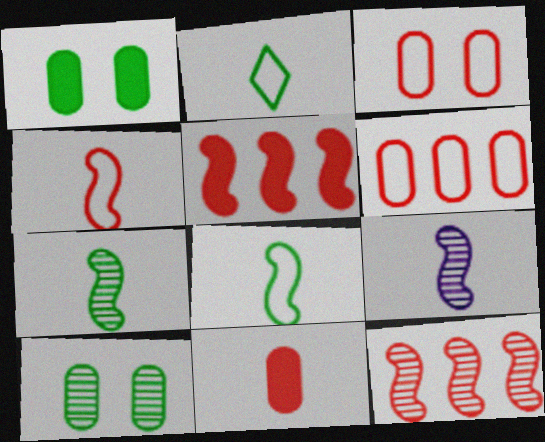[[2, 9, 11]]